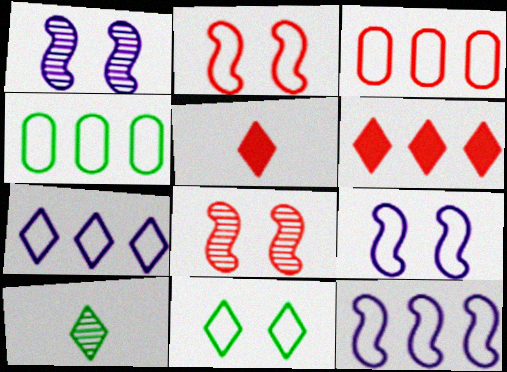[[1, 4, 5], 
[3, 5, 8]]